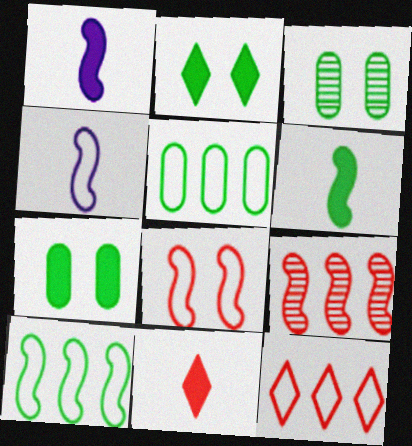[[1, 3, 12], 
[4, 8, 10]]